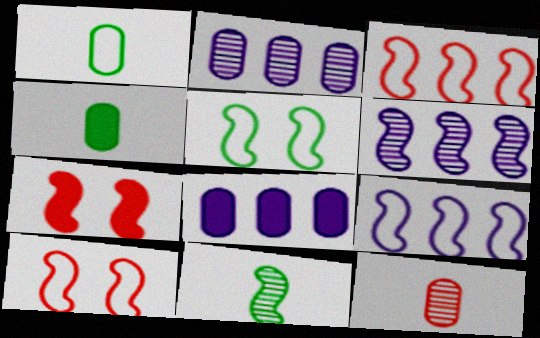[[7, 9, 11]]